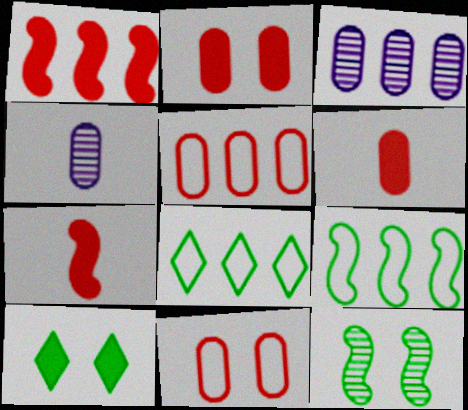[[1, 3, 8]]